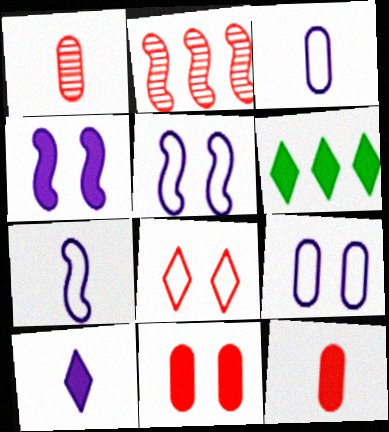[[1, 5, 6], 
[2, 8, 12], 
[4, 6, 12]]